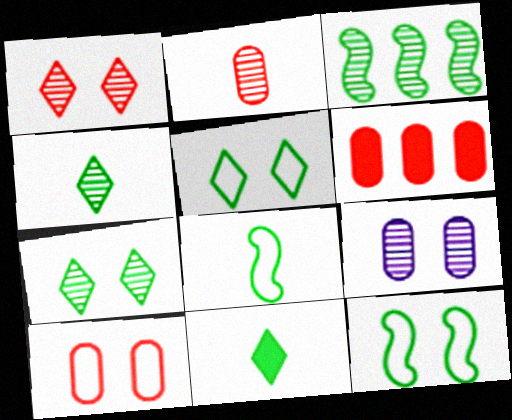[[2, 6, 10]]